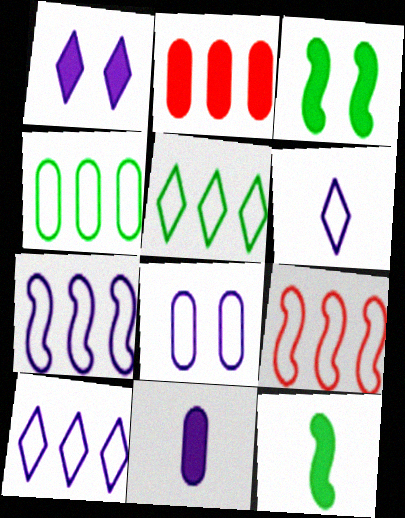[[1, 2, 12], 
[4, 9, 10], 
[6, 7, 8]]